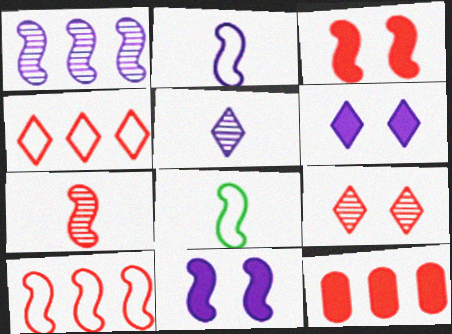[[1, 2, 11], 
[1, 3, 8], 
[3, 7, 10]]